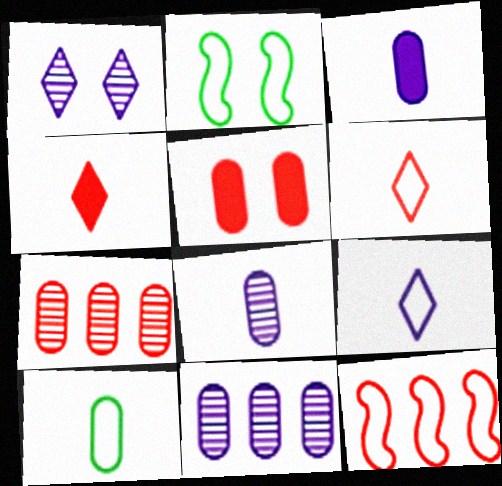[[1, 2, 5], 
[2, 4, 11], 
[5, 10, 11]]